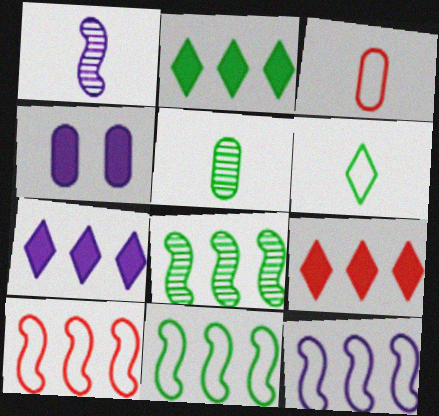[[2, 7, 9], 
[10, 11, 12]]